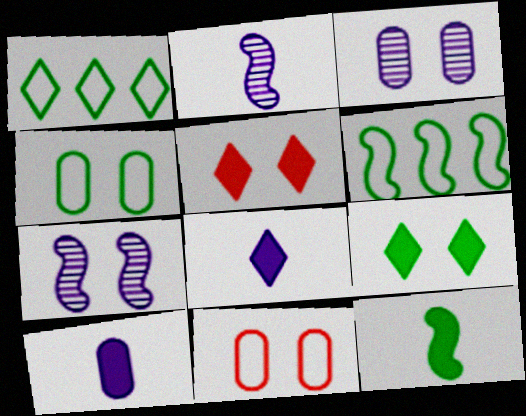[[4, 5, 7], 
[7, 9, 11]]